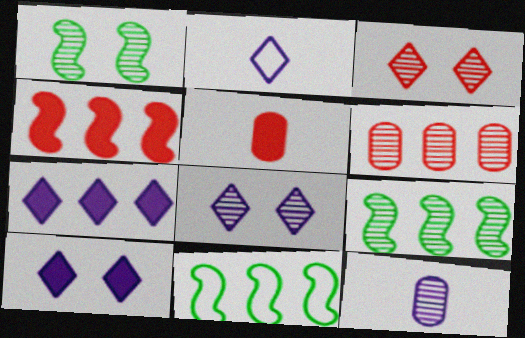[[2, 7, 8], 
[3, 9, 12], 
[5, 8, 11], 
[6, 7, 11]]